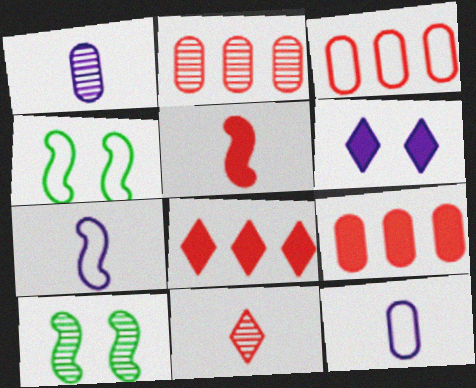[[1, 4, 8], 
[2, 3, 9], 
[8, 10, 12]]